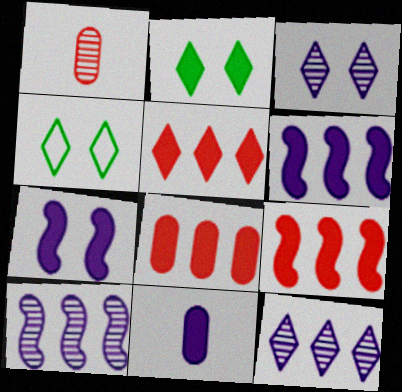[[1, 4, 6], 
[2, 9, 11], 
[5, 8, 9]]